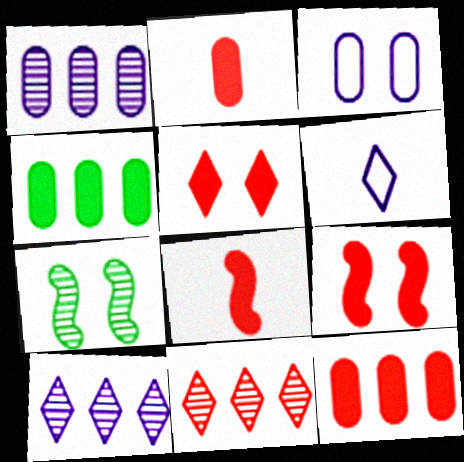[[3, 5, 7], 
[5, 8, 12], 
[6, 7, 12]]